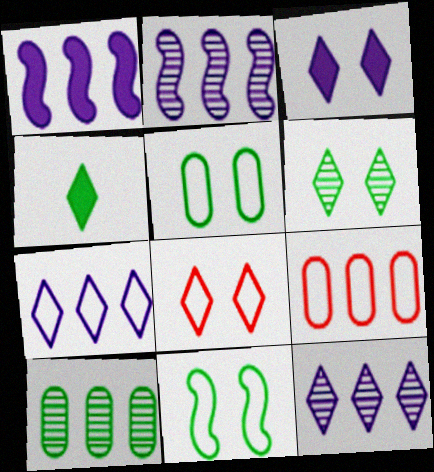[[3, 6, 8], 
[4, 8, 12], 
[4, 10, 11]]